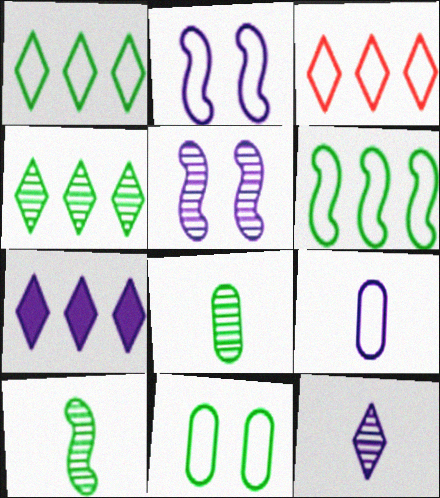[[3, 4, 7], 
[5, 7, 9]]